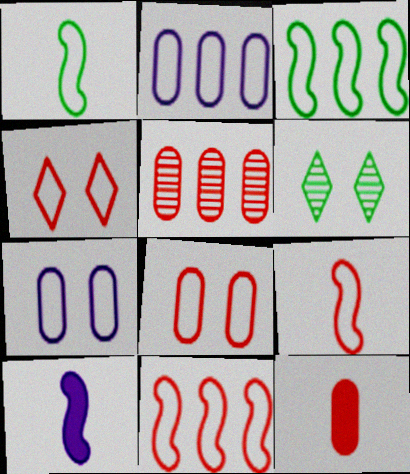[[1, 2, 4], 
[5, 8, 12]]